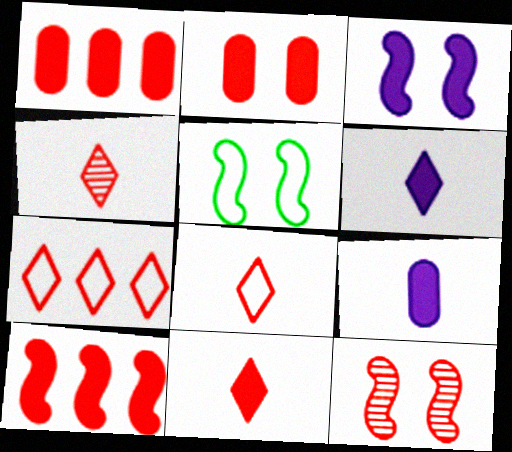[[1, 8, 12], 
[2, 10, 11], 
[3, 5, 12], 
[4, 8, 11]]